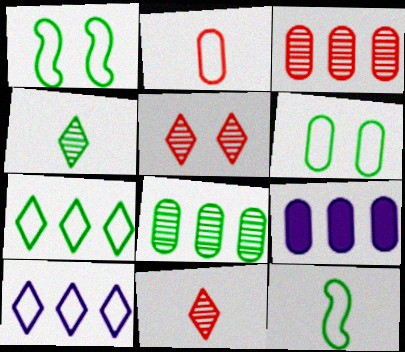[[1, 2, 10], 
[1, 9, 11], 
[5, 9, 12], 
[6, 7, 12]]